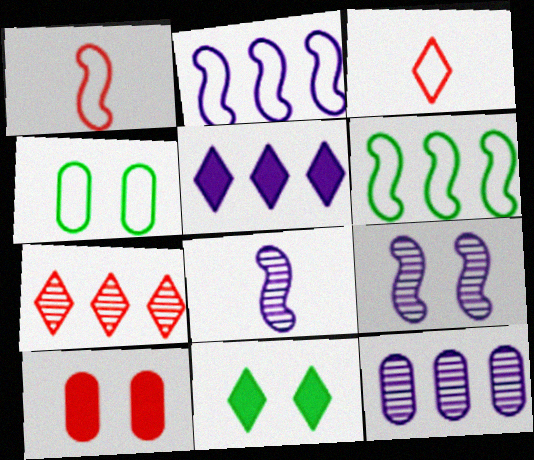[[1, 7, 10], 
[1, 11, 12], 
[2, 3, 4], 
[2, 5, 12]]